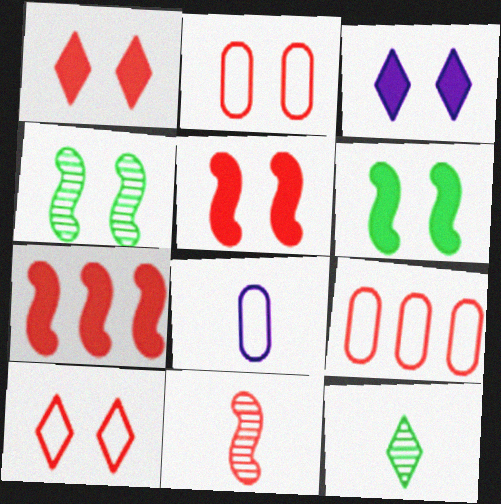[[1, 9, 11], 
[2, 3, 4]]